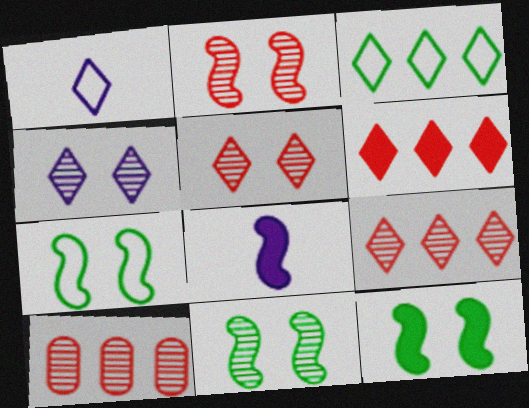[[1, 10, 12], 
[7, 11, 12]]